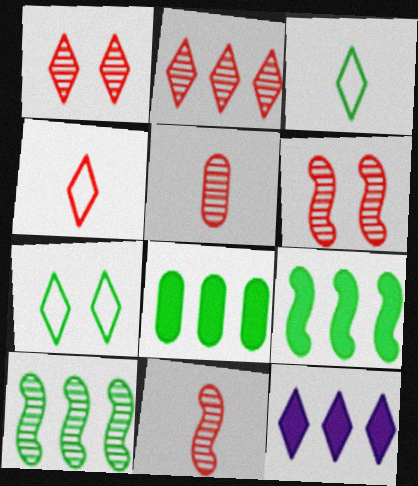[[1, 3, 12], 
[2, 5, 6]]